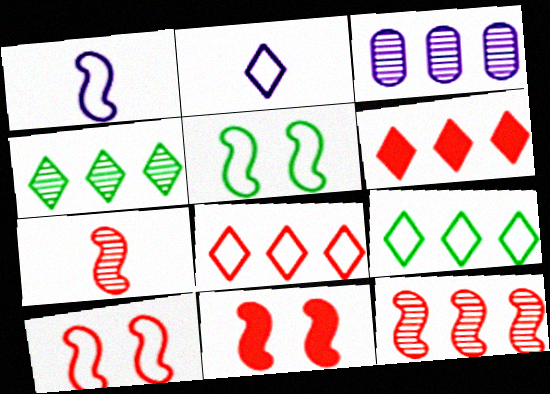[[3, 4, 12]]